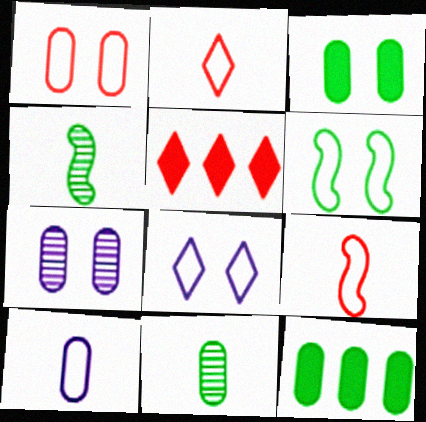[[1, 3, 7], 
[1, 6, 8]]